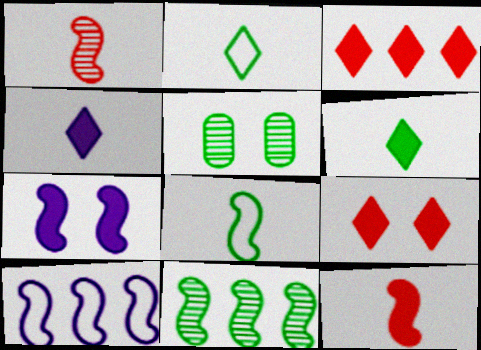[]